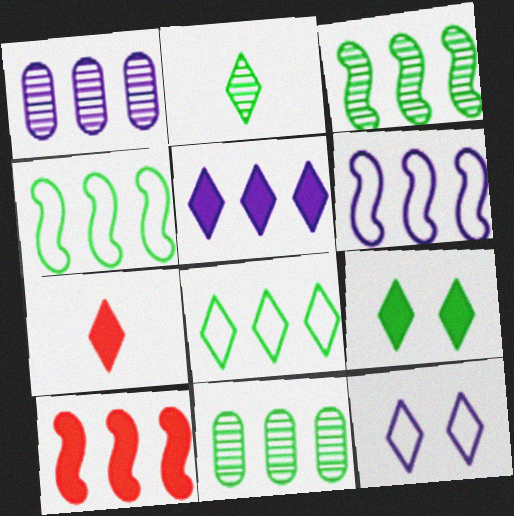[[1, 5, 6], 
[1, 8, 10], 
[2, 8, 9], 
[3, 6, 10], 
[5, 7, 9]]